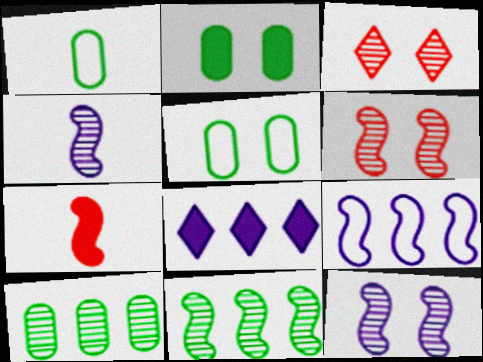[[1, 2, 10], 
[1, 6, 8], 
[2, 7, 8], 
[3, 4, 10], 
[4, 6, 11]]